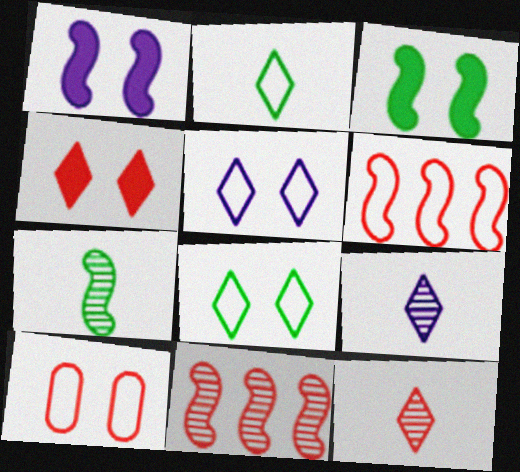[[1, 6, 7]]